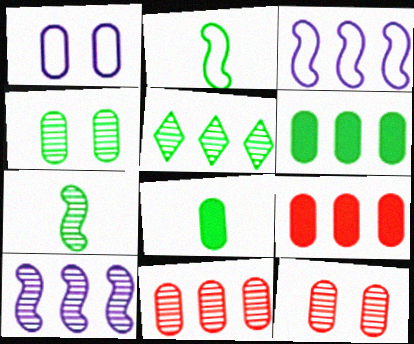[[1, 8, 11], 
[3, 5, 9], 
[4, 5, 7], 
[5, 10, 11]]